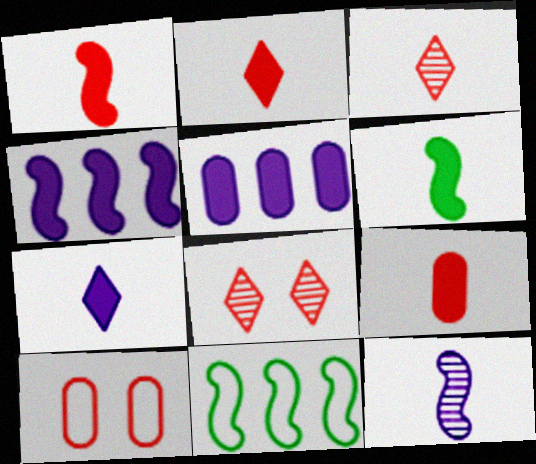[[1, 2, 9], 
[6, 7, 9]]